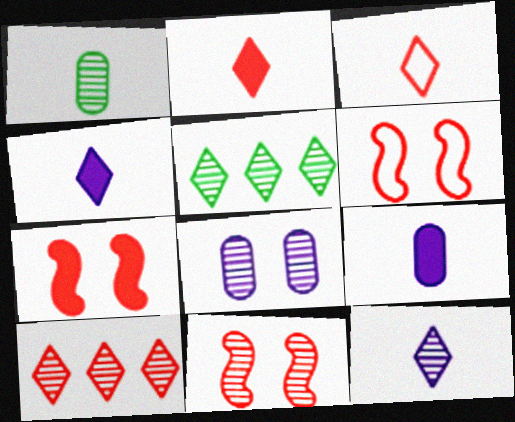[[5, 6, 9], 
[6, 7, 11]]